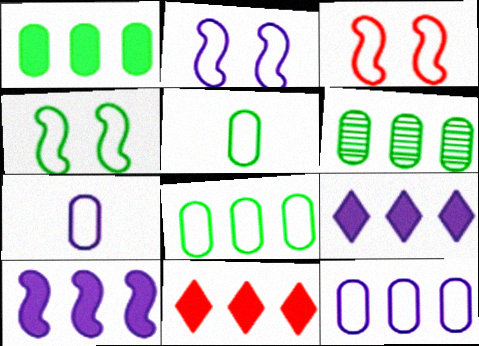[[1, 6, 8], 
[1, 10, 11], 
[2, 3, 4]]